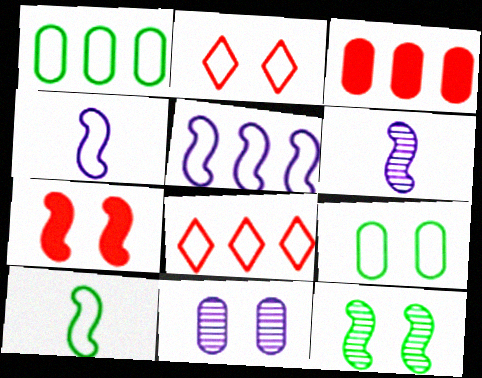[[1, 2, 4], 
[1, 5, 8], 
[4, 8, 9]]